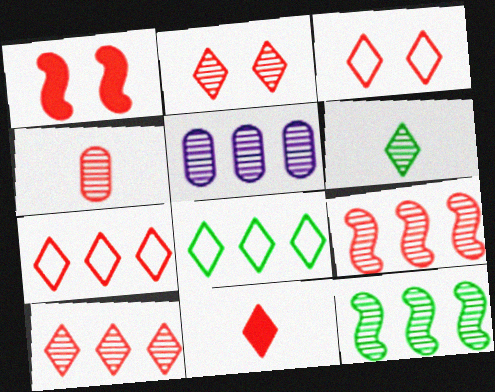[[1, 4, 7], 
[2, 4, 9], 
[2, 7, 11], 
[3, 10, 11], 
[5, 10, 12]]